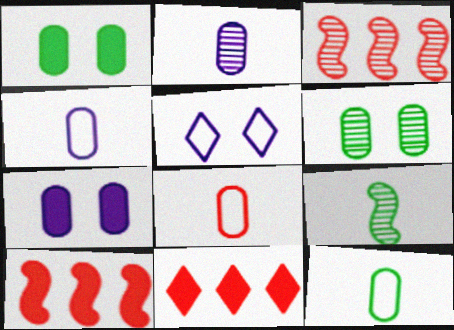[[4, 8, 12]]